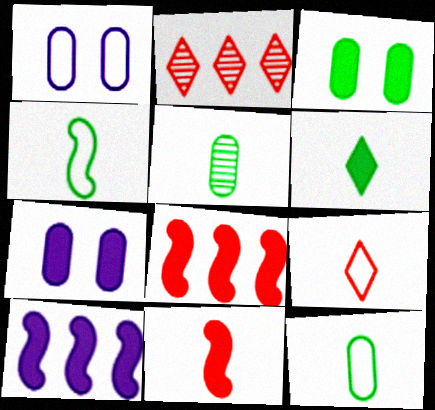[[2, 4, 7], 
[4, 5, 6], 
[6, 7, 8]]